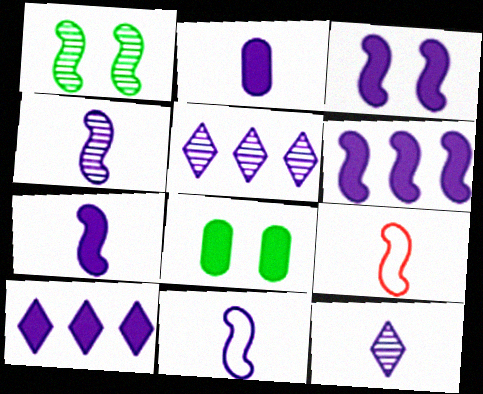[[1, 6, 9], 
[2, 3, 10], 
[2, 11, 12], 
[3, 6, 7], 
[4, 7, 11], 
[5, 8, 9]]